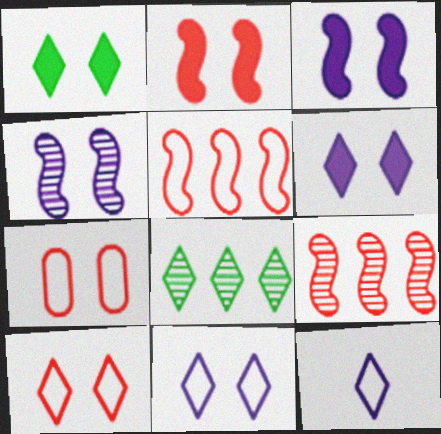[[1, 4, 7]]